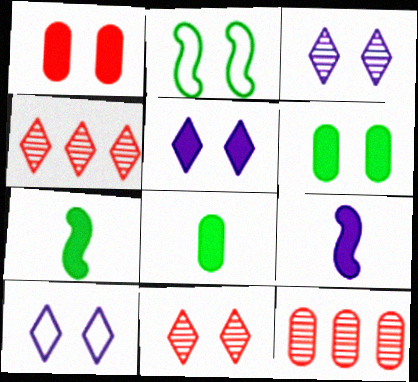[[1, 2, 3], 
[3, 5, 10], 
[7, 10, 12]]